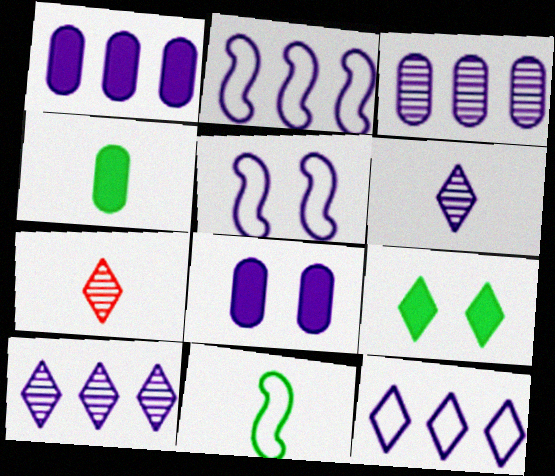[[1, 2, 10], 
[1, 5, 6], 
[2, 6, 8], 
[7, 9, 12]]